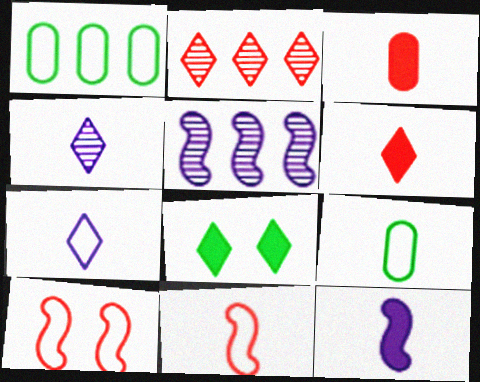[[1, 7, 10], 
[2, 3, 10], 
[2, 7, 8], 
[7, 9, 11]]